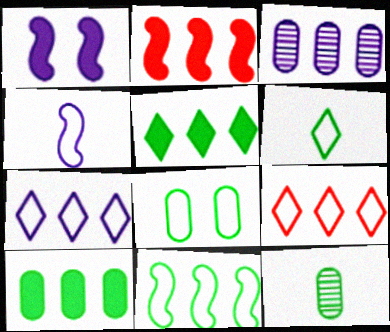[[1, 9, 12], 
[4, 8, 9], 
[6, 8, 11], 
[8, 10, 12]]